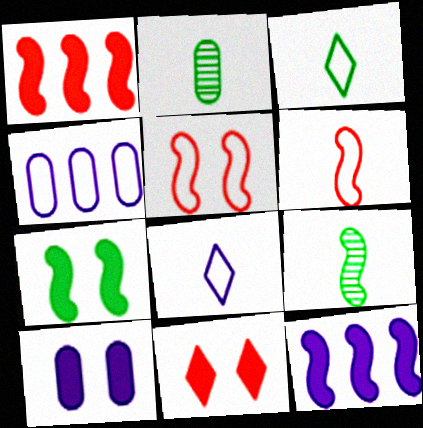[[3, 4, 5], 
[4, 9, 11], 
[5, 9, 12], 
[7, 10, 11]]